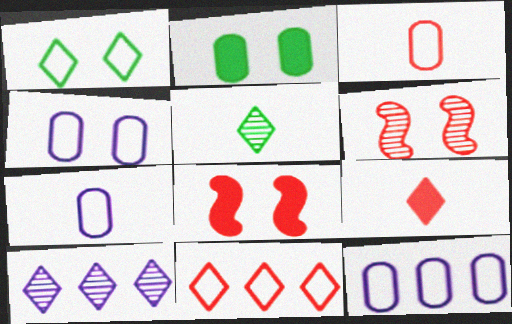[[1, 9, 10], 
[4, 7, 12], 
[5, 8, 12]]